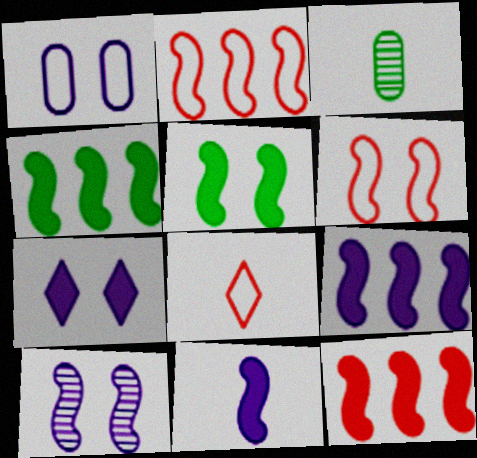[[1, 7, 10], 
[2, 3, 7], 
[3, 8, 11], 
[4, 9, 12], 
[5, 6, 10], 
[5, 11, 12]]